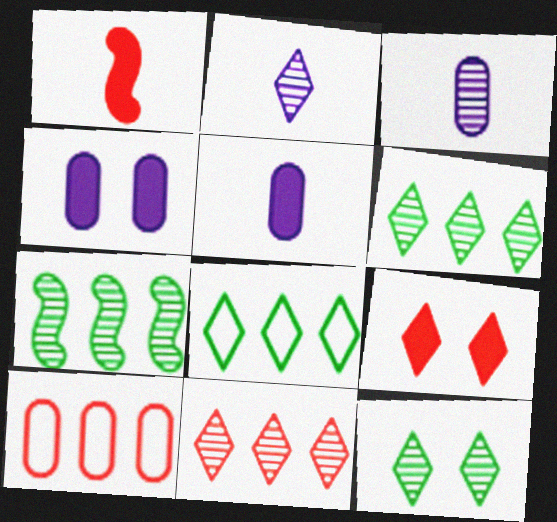[[2, 8, 9], 
[2, 11, 12]]